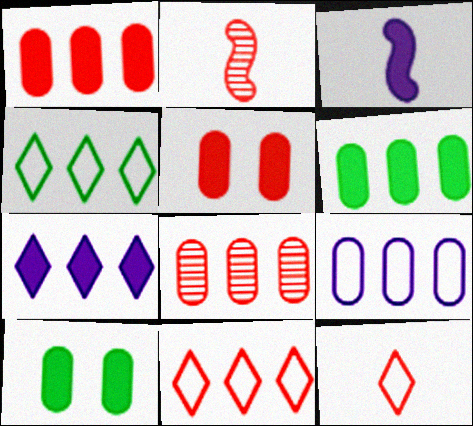[[2, 5, 11], 
[6, 8, 9]]